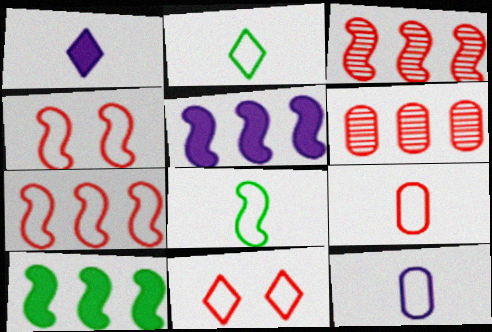[[7, 9, 11]]